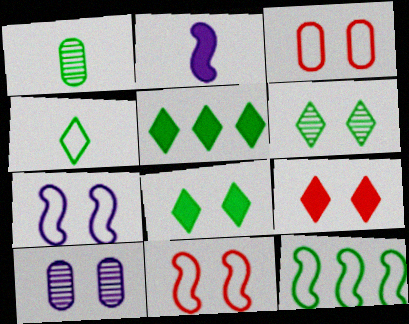[[1, 8, 12], 
[4, 5, 6], 
[8, 10, 11]]